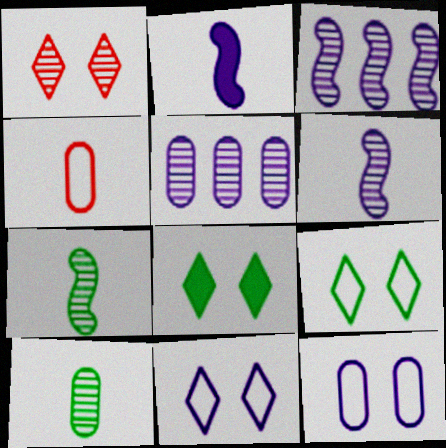[[1, 3, 10], 
[1, 5, 7], 
[1, 8, 11], 
[2, 5, 11], 
[3, 4, 8]]